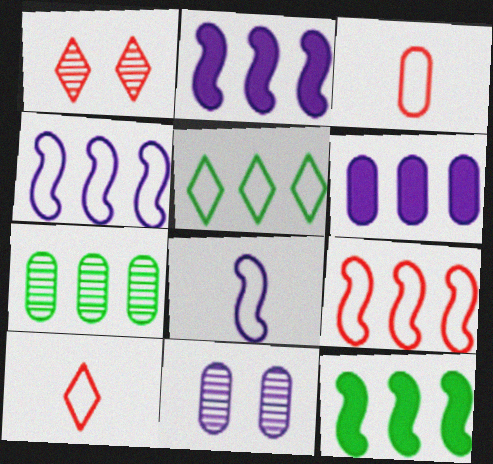[[5, 7, 12], 
[10, 11, 12]]